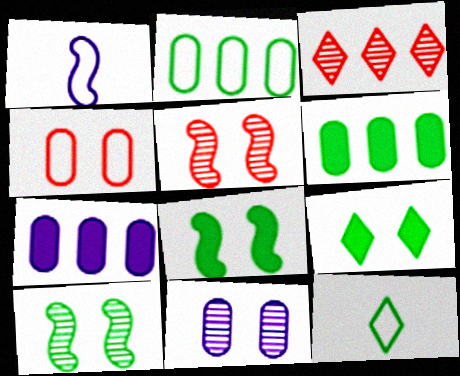[[5, 7, 12], 
[6, 10, 12]]